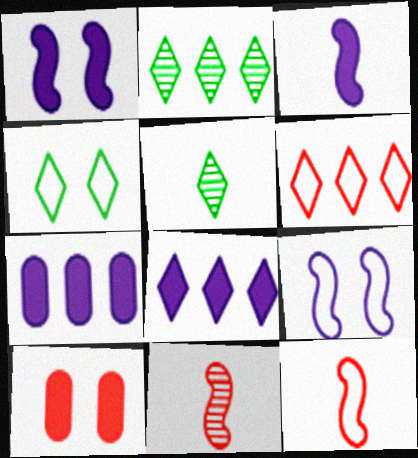[[2, 6, 8], 
[4, 7, 11], 
[6, 10, 11]]